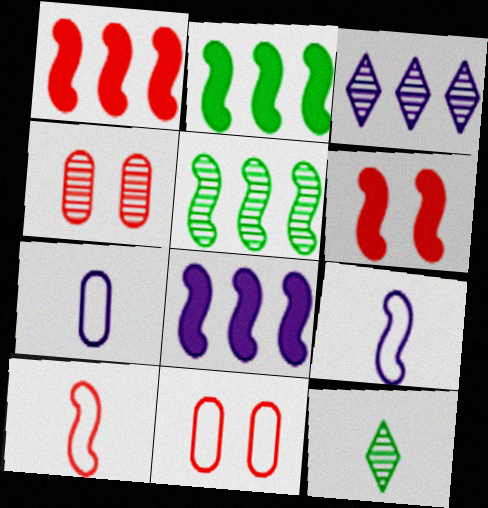[[1, 2, 8], 
[5, 6, 9], 
[8, 11, 12]]